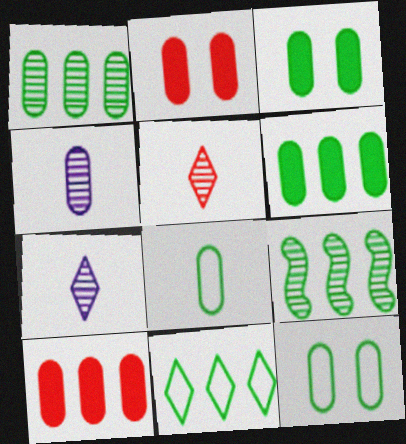[[1, 3, 8], 
[4, 10, 12], 
[6, 9, 11]]